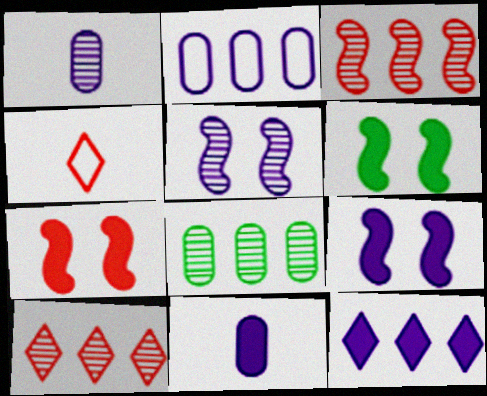[[4, 8, 9], 
[6, 7, 9], 
[9, 11, 12]]